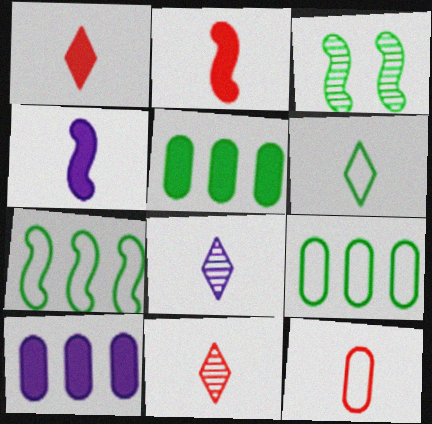[[1, 6, 8], 
[2, 11, 12], 
[3, 5, 6]]